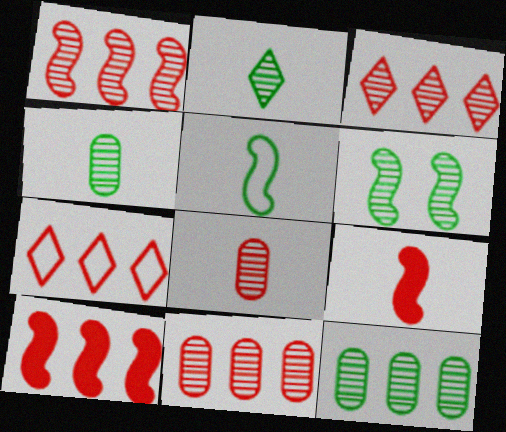[[1, 3, 11], 
[2, 6, 12], 
[7, 10, 11]]